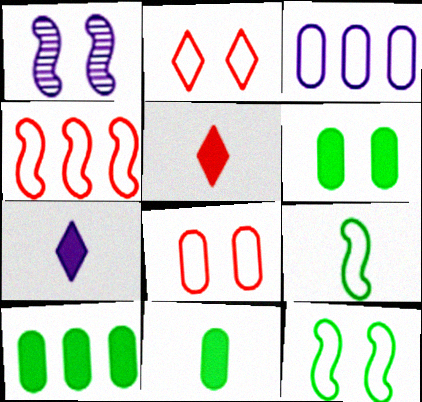[[1, 2, 6], 
[1, 3, 7], 
[2, 3, 9], 
[6, 10, 11]]